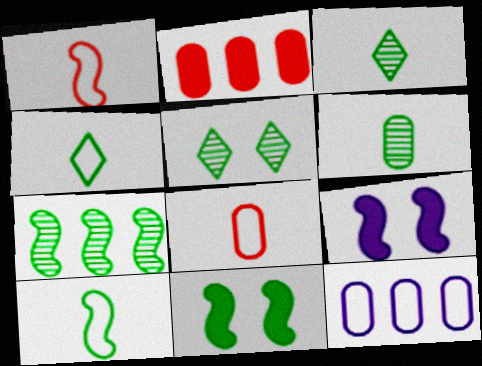[[1, 7, 9], 
[5, 6, 7], 
[7, 10, 11]]